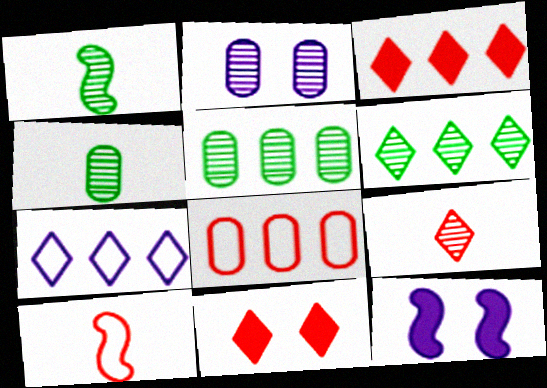[[3, 6, 7]]